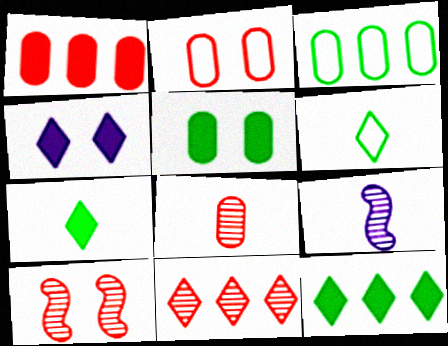[[1, 2, 8], 
[2, 9, 12], 
[4, 6, 11], 
[8, 10, 11]]